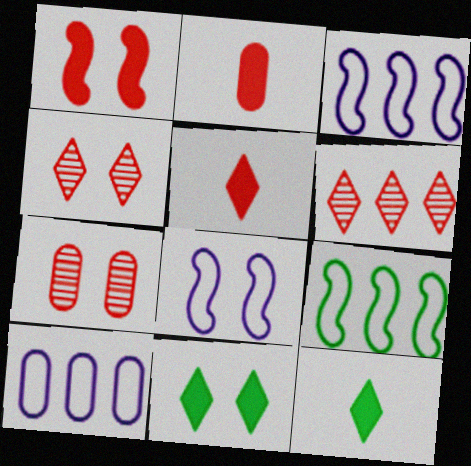[[3, 7, 12], 
[7, 8, 11]]